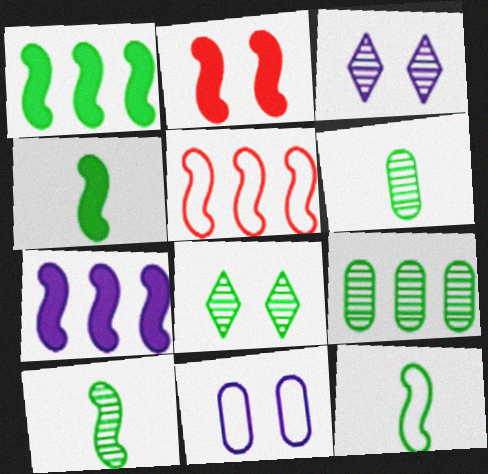[[2, 4, 7], 
[2, 8, 11], 
[4, 10, 12], 
[8, 9, 10]]